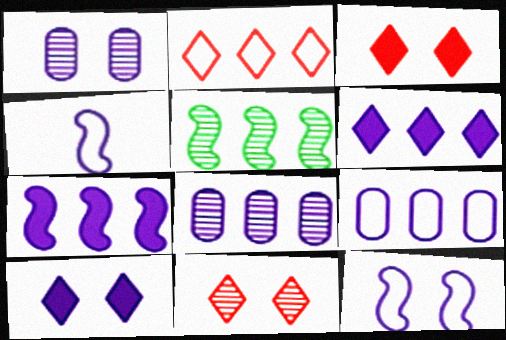[[1, 4, 6], 
[1, 10, 12], 
[4, 8, 10]]